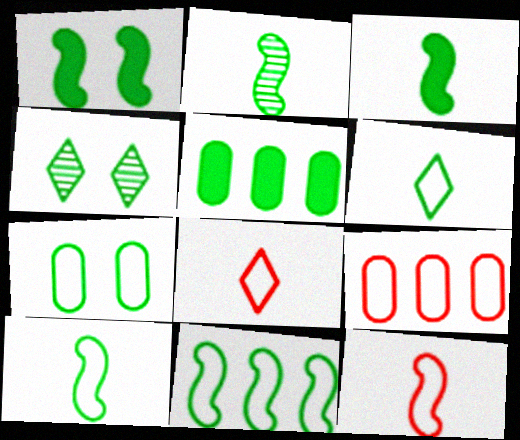[[1, 2, 11], 
[1, 4, 7], 
[2, 3, 10], 
[4, 5, 10], 
[6, 7, 11]]